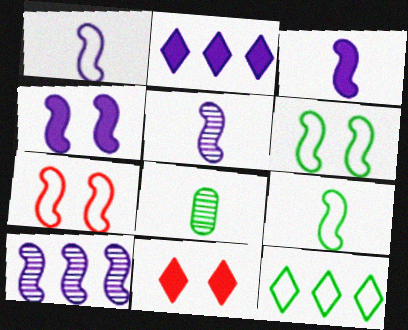[[1, 3, 5], 
[1, 4, 10], 
[2, 7, 8]]